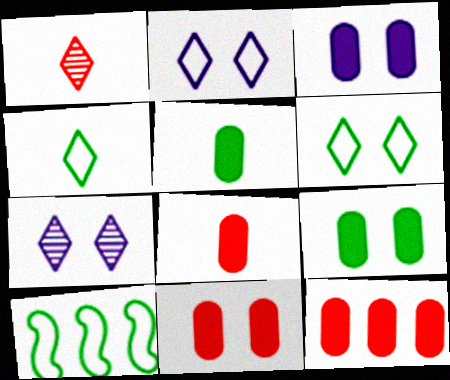[[1, 3, 10], 
[3, 5, 12], 
[3, 9, 11], 
[7, 8, 10], 
[8, 11, 12]]